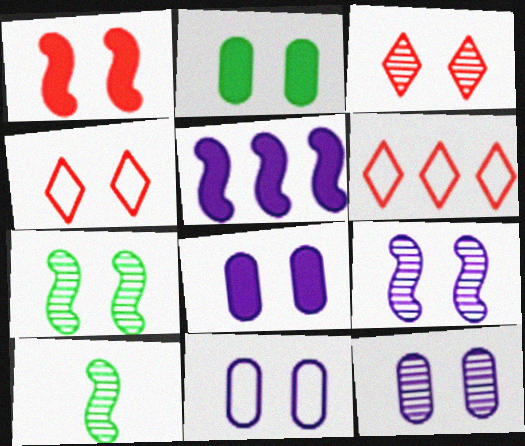[[2, 4, 9], 
[3, 7, 12], 
[4, 7, 8], 
[6, 8, 10], 
[8, 11, 12]]